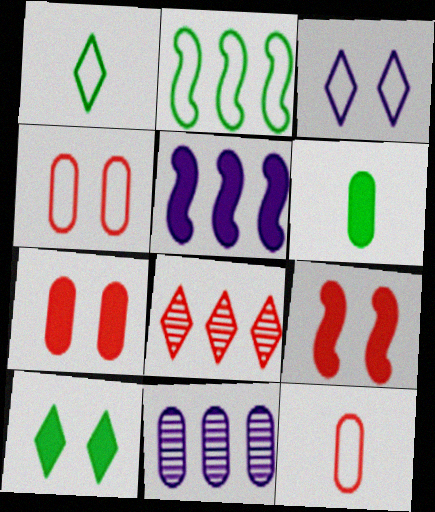[[1, 9, 11], 
[2, 3, 12], 
[4, 6, 11], 
[8, 9, 12]]